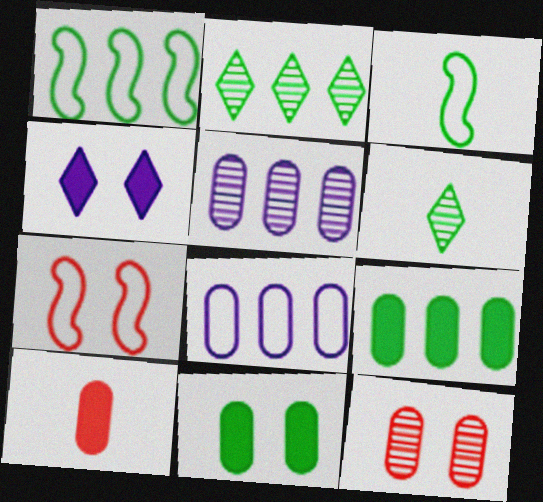[[1, 2, 9], 
[1, 6, 11], 
[2, 3, 11]]